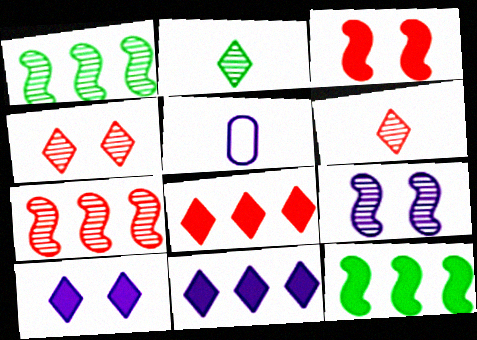[[4, 5, 12], 
[5, 9, 11]]